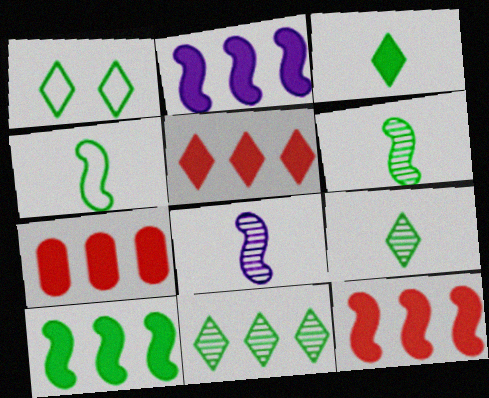[[1, 3, 11], 
[1, 7, 8], 
[2, 10, 12], 
[5, 7, 12]]